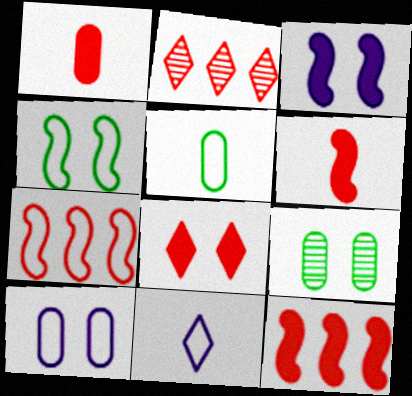[[1, 8, 12], 
[2, 3, 5], 
[9, 11, 12]]